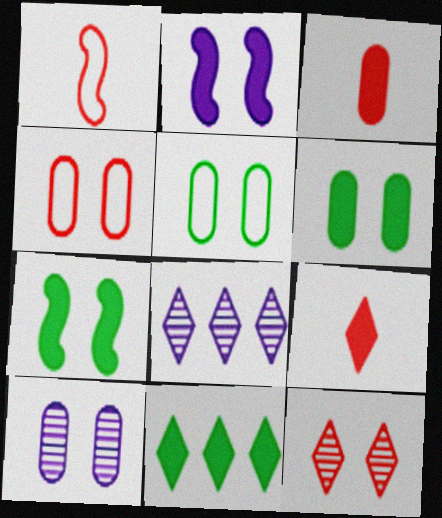[[1, 6, 8], 
[1, 10, 11], 
[2, 3, 11], 
[2, 5, 12], 
[4, 6, 10]]